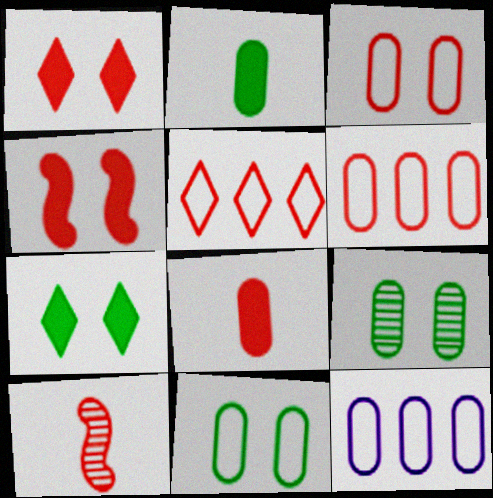[[1, 6, 10], 
[7, 10, 12], 
[8, 9, 12]]